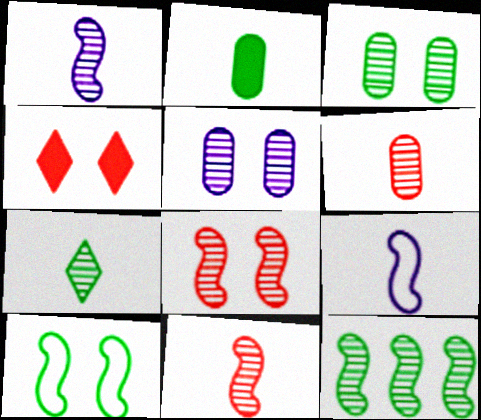[[1, 6, 7], 
[1, 8, 12], 
[3, 7, 12], 
[4, 5, 10]]